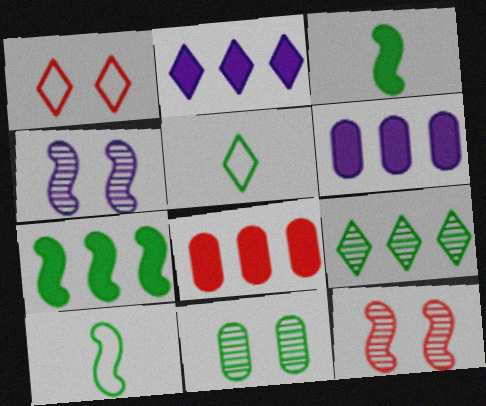[[2, 7, 8], 
[4, 5, 8], 
[5, 6, 12], 
[5, 7, 11]]